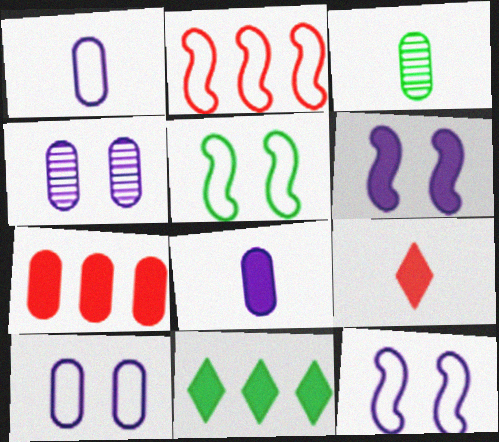[[3, 5, 11], 
[3, 7, 10]]